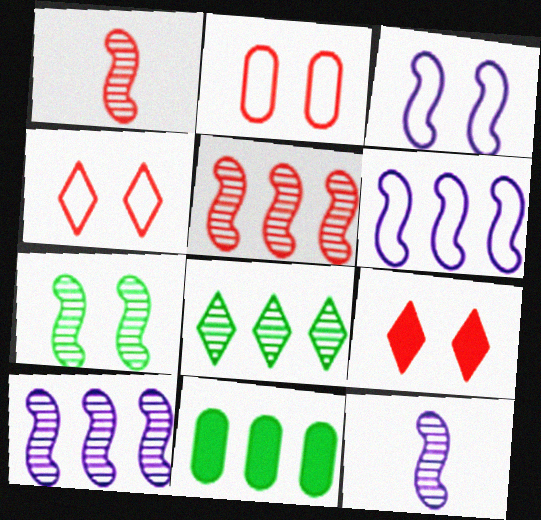[[1, 7, 10], 
[4, 11, 12], 
[5, 7, 12]]